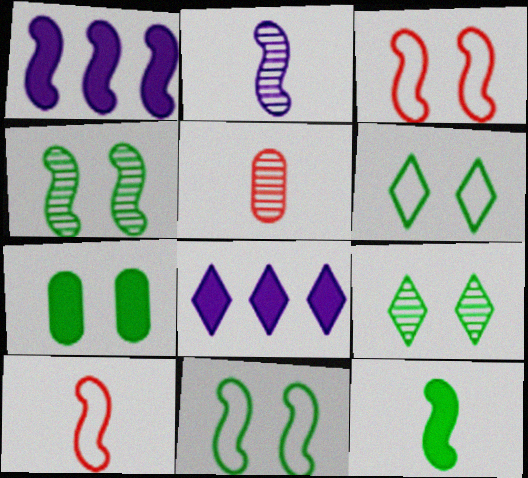[[1, 4, 10], 
[1, 5, 6], 
[2, 10, 12], 
[4, 6, 7], 
[5, 8, 11], 
[7, 9, 11]]